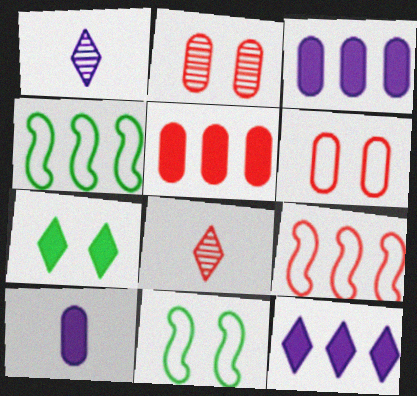[[1, 5, 11], 
[3, 8, 11]]